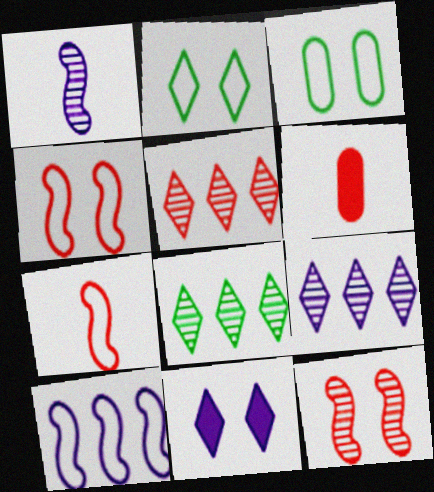[[3, 11, 12], 
[4, 5, 6], 
[5, 8, 9]]